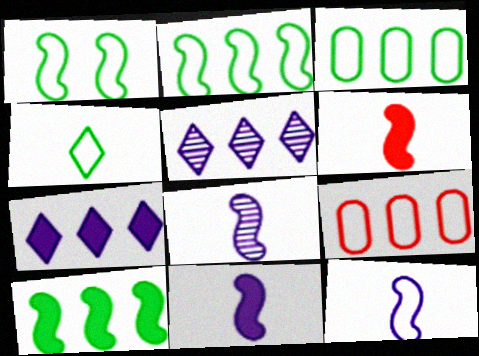[[1, 3, 4], 
[5, 9, 10], 
[8, 11, 12]]